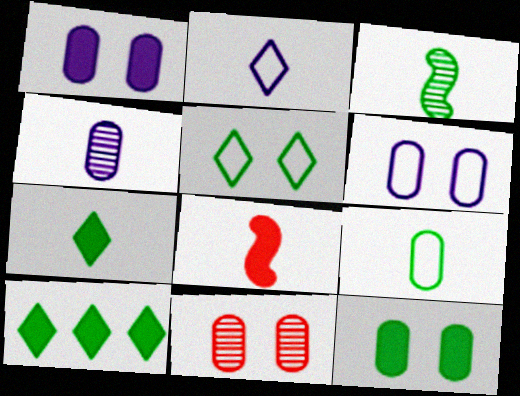[[1, 8, 10], 
[3, 7, 9], 
[6, 11, 12]]